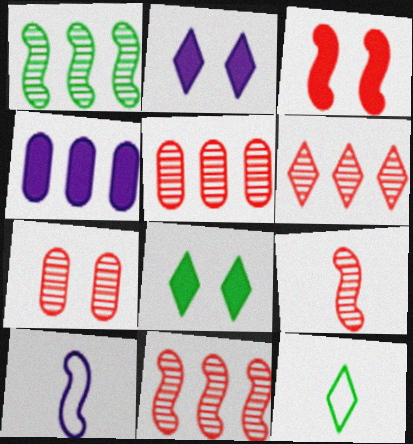[[1, 3, 10], 
[2, 6, 12], 
[5, 6, 11], 
[5, 8, 10], 
[6, 7, 9]]